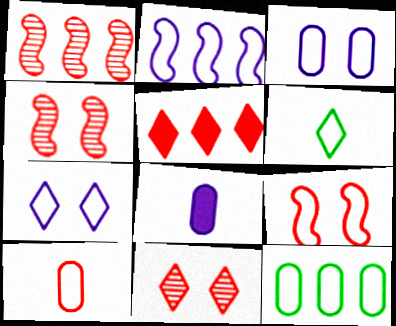[[3, 10, 12], 
[4, 5, 10]]